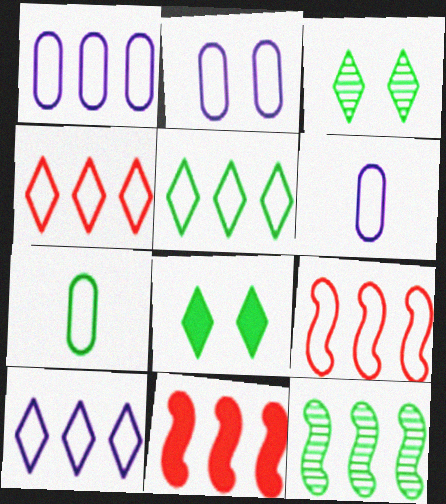[[1, 2, 6], 
[1, 5, 9], 
[3, 6, 11], 
[4, 5, 10], 
[7, 8, 12]]